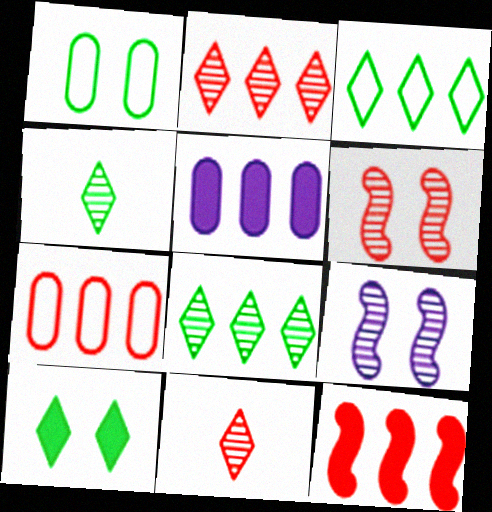[[2, 7, 12], 
[3, 4, 10]]